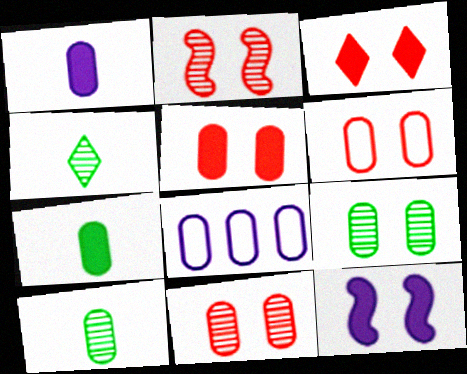[[2, 3, 6], 
[5, 6, 11], 
[5, 8, 10], 
[7, 8, 11]]